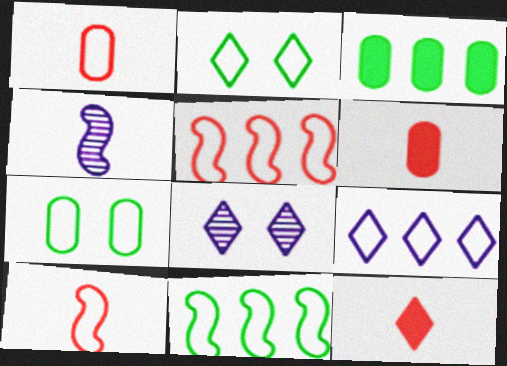[[3, 8, 10], 
[6, 8, 11], 
[7, 9, 10]]